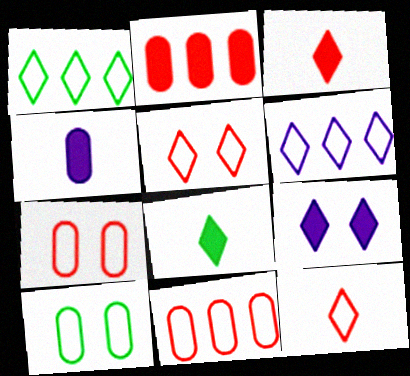[]